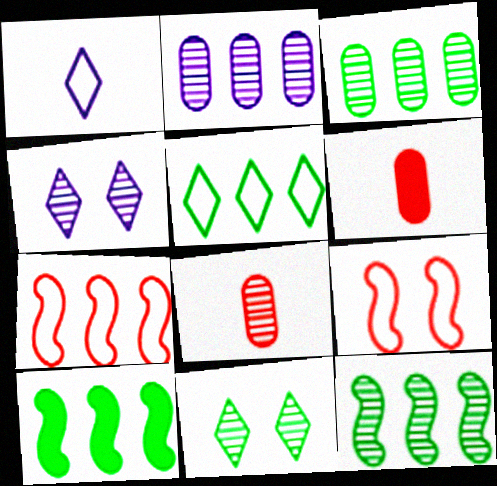[[3, 5, 10], 
[4, 8, 12]]